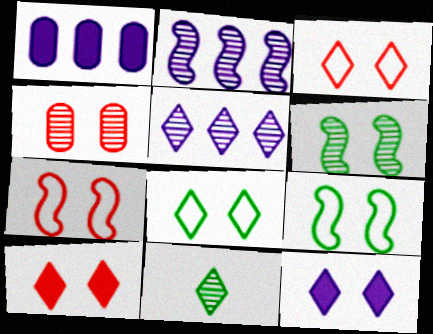[[1, 7, 11], 
[2, 4, 11], 
[4, 7, 10], 
[4, 9, 12]]